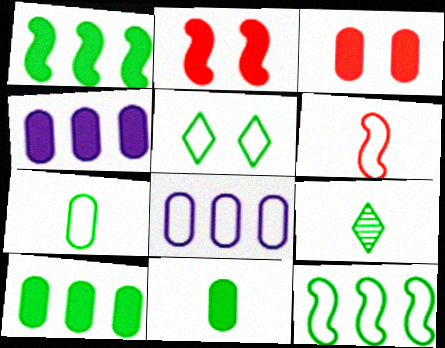[[2, 8, 9], 
[3, 4, 11], 
[5, 6, 8], 
[5, 7, 12]]